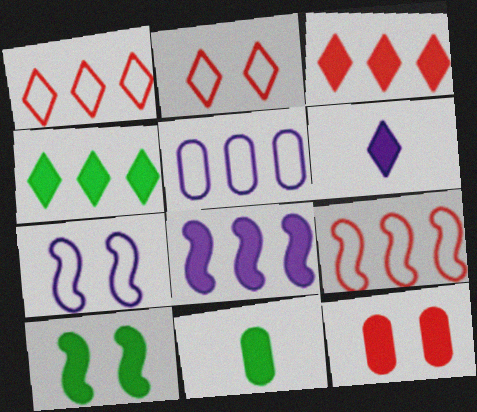[[4, 10, 11]]